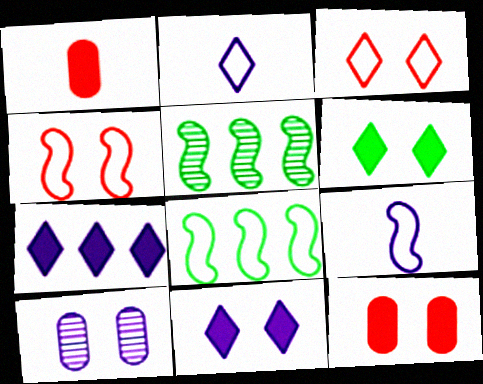[[2, 5, 12], 
[4, 6, 10], 
[4, 8, 9], 
[7, 9, 10]]